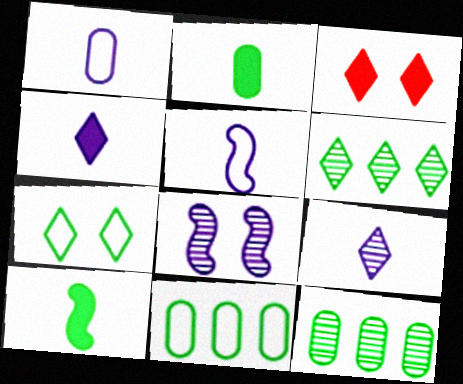[[3, 5, 12], 
[7, 10, 12]]